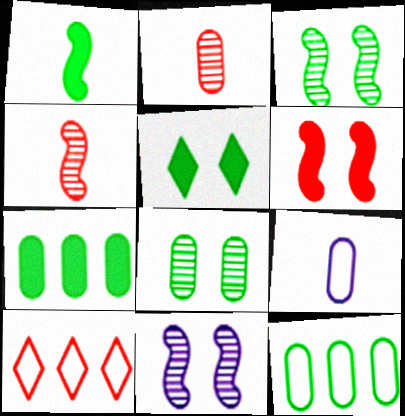[[1, 5, 7], 
[2, 6, 10]]